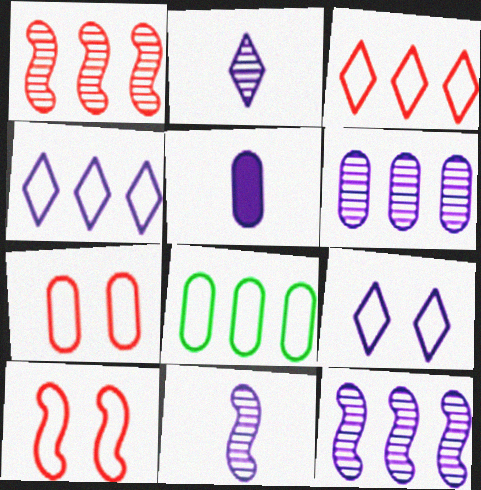[[5, 9, 12]]